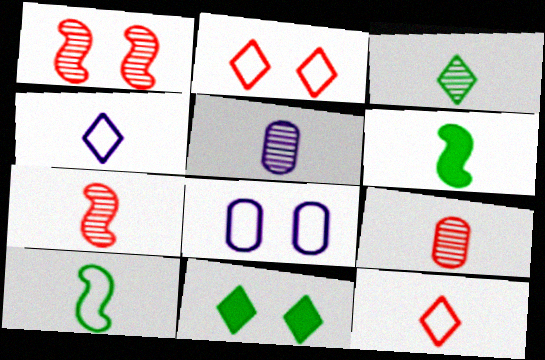[[1, 8, 11], 
[3, 5, 7], 
[4, 6, 9], 
[5, 6, 12]]